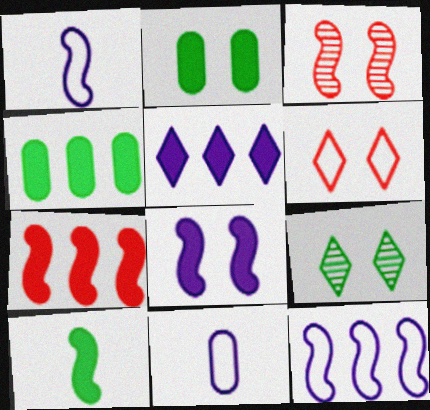[[3, 10, 12], 
[4, 5, 7], 
[7, 8, 10], 
[7, 9, 11]]